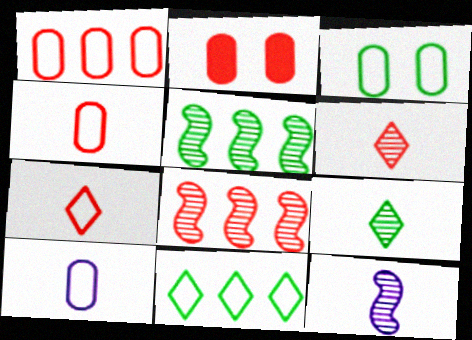[[1, 3, 10], 
[2, 7, 8], 
[2, 11, 12]]